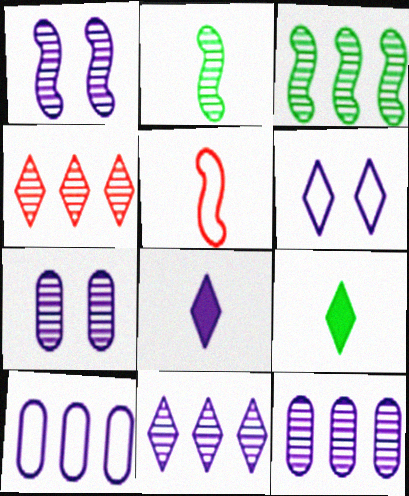[[1, 8, 10], 
[2, 4, 7], 
[3, 4, 12], 
[4, 6, 9], 
[6, 8, 11]]